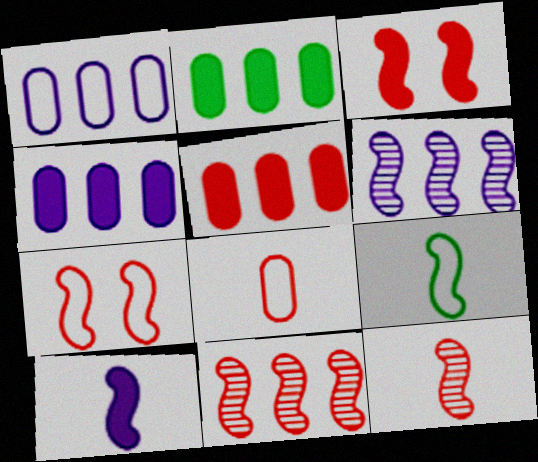[[2, 4, 5], 
[3, 6, 9], 
[9, 10, 12]]